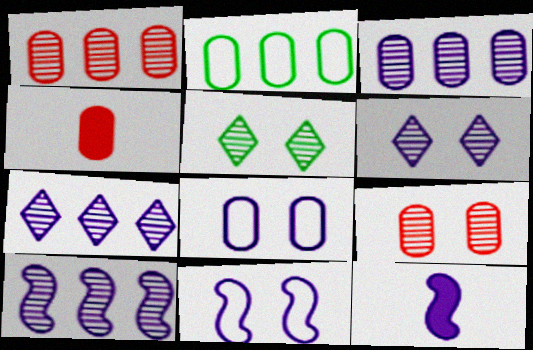[[3, 7, 10], 
[7, 8, 12], 
[10, 11, 12]]